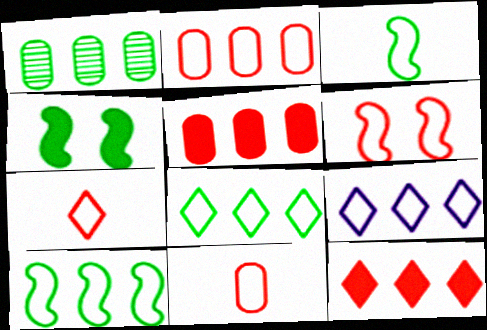[[2, 6, 7], 
[2, 9, 10]]